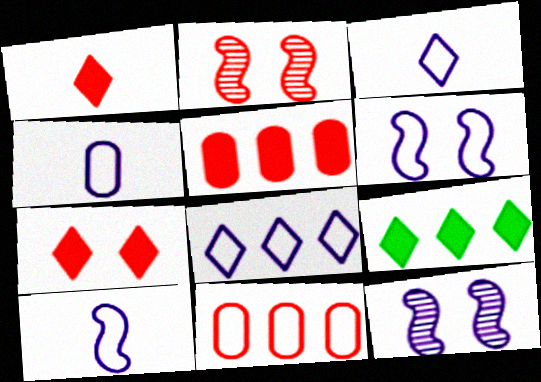[[1, 2, 11], 
[2, 4, 9], 
[3, 4, 10], 
[4, 6, 8]]